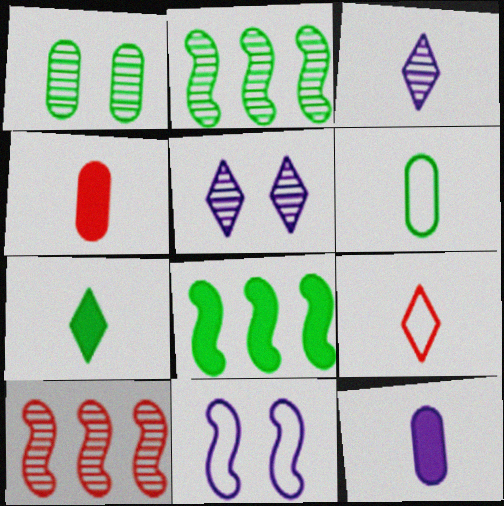[[1, 3, 10], 
[3, 7, 9]]